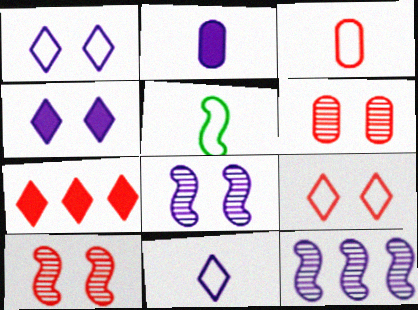[[1, 2, 12], 
[3, 5, 11], 
[3, 7, 10]]